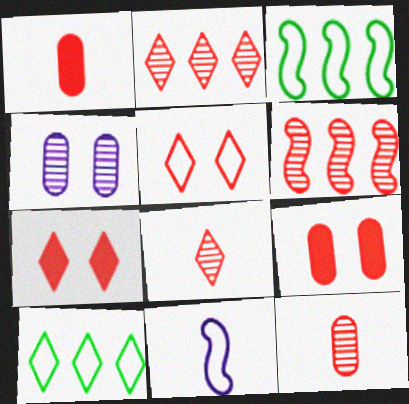[[1, 5, 6]]